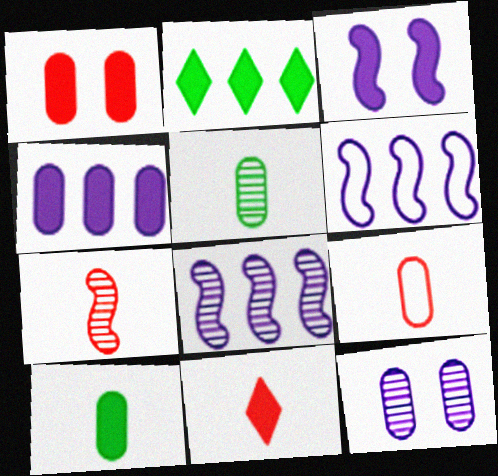[[1, 4, 10], 
[7, 9, 11]]